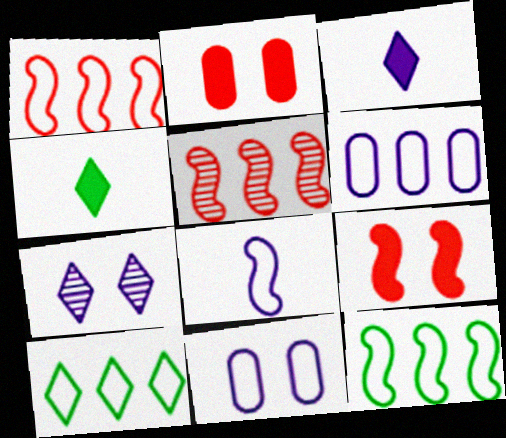[[1, 6, 10], 
[4, 5, 11]]